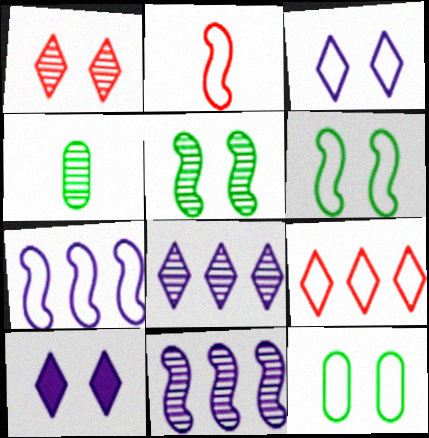[[1, 4, 11], 
[2, 6, 7]]